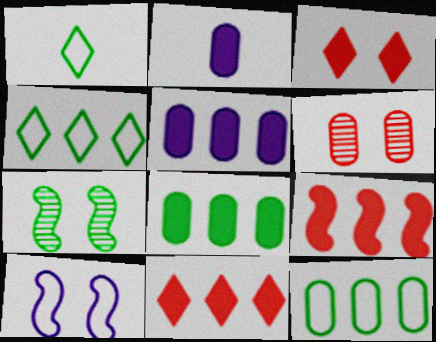[[1, 7, 8], 
[2, 6, 12]]